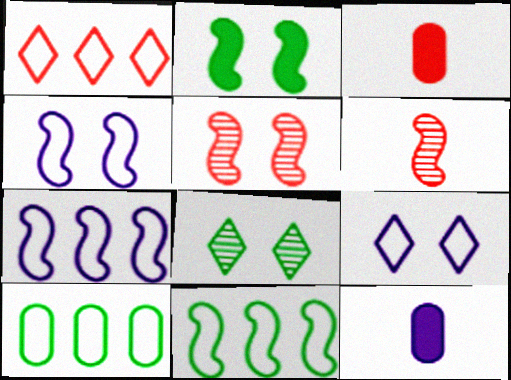[[1, 3, 5], 
[1, 7, 10], 
[2, 4, 5], 
[2, 6, 7], 
[3, 7, 8]]